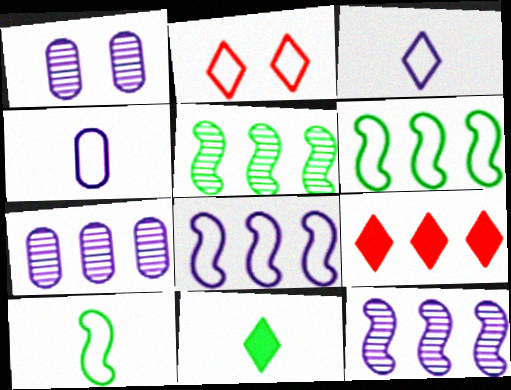[[1, 9, 10], 
[2, 4, 6], 
[6, 7, 9]]